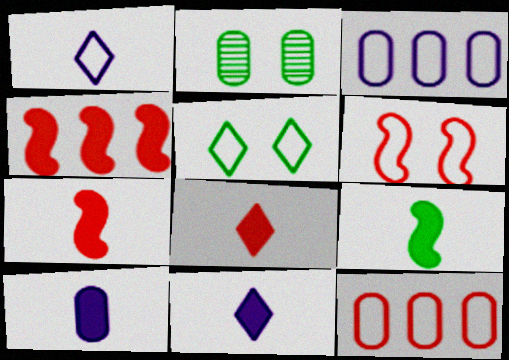[[1, 2, 4], 
[2, 10, 12], 
[8, 9, 10]]